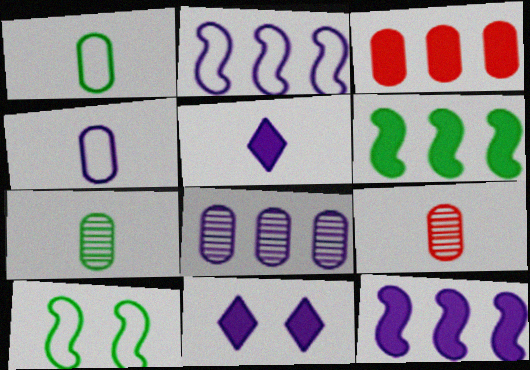[]